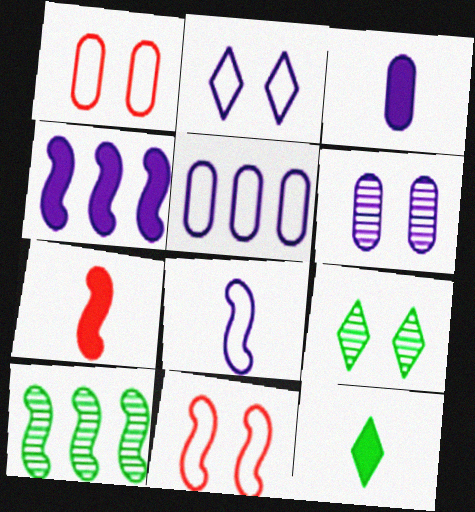[[2, 5, 8], 
[3, 5, 6], 
[3, 7, 12], 
[5, 7, 9]]